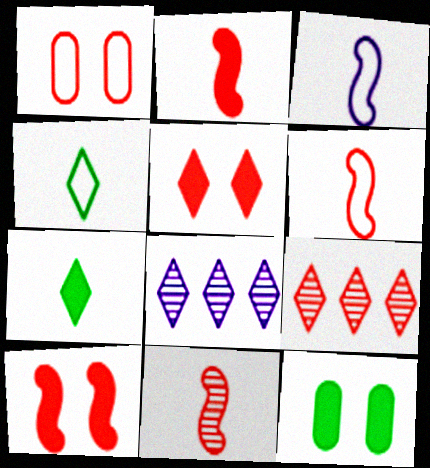[[1, 2, 9], 
[2, 6, 11], 
[3, 9, 12], 
[4, 5, 8], 
[6, 8, 12]]